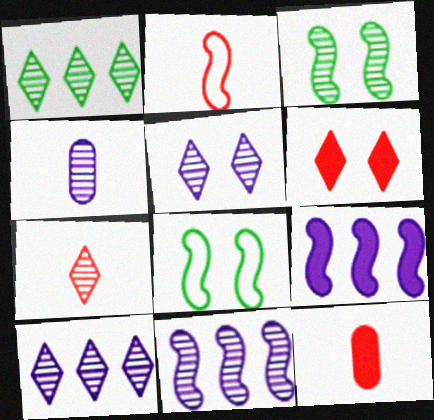[[1, 5, 7], 
[2, 3, 9], 
[2, 7, 12], 
[4, 5, 11], 
[8, 10, 12]]